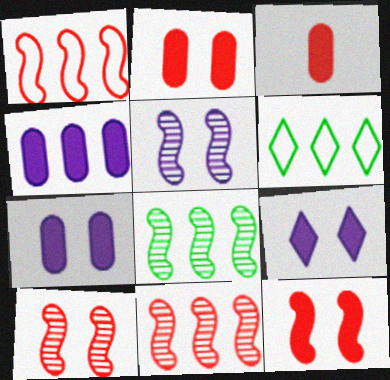[[3, 5, 6], 
[4, 6, 11]]